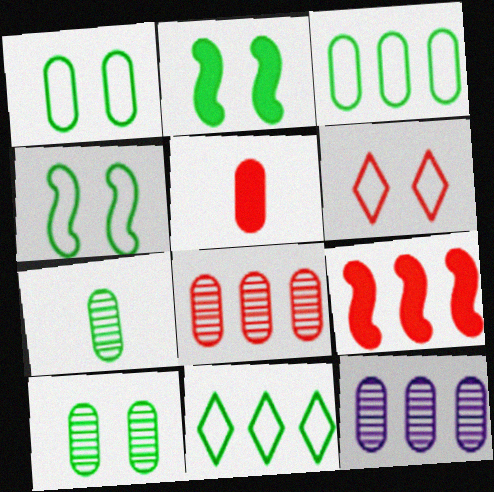[[1, 5, 12], 
[2, 7, 11], 
[9, 11, 12]]